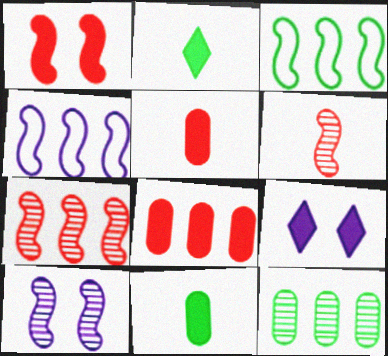[]